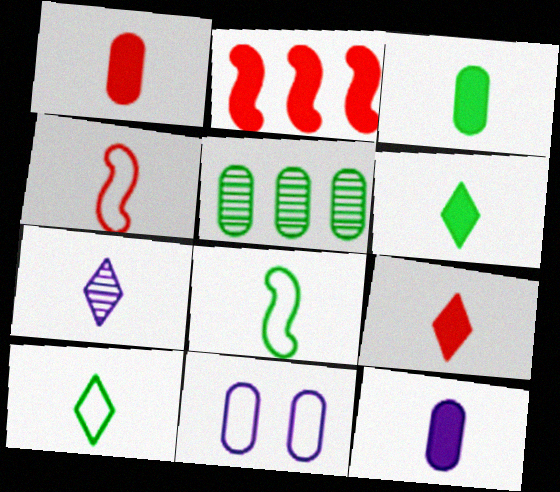[[1, 3, 12], 
[1, 5, 11], 
[1, 7, 8], 
[3, 4, 7], 
[7, 9, 10]]